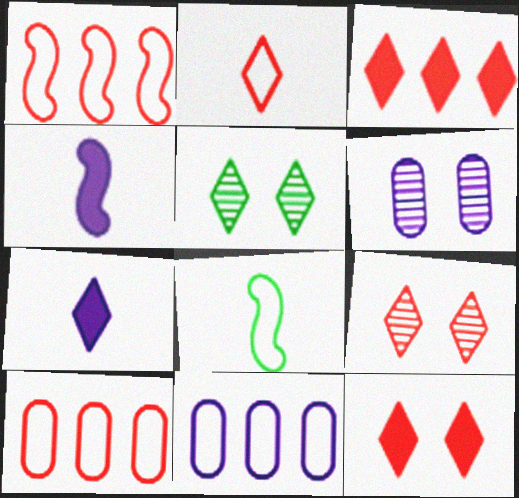[[2, 3, 9], 
[3, 6, 8], 
[4, 5, 10]]